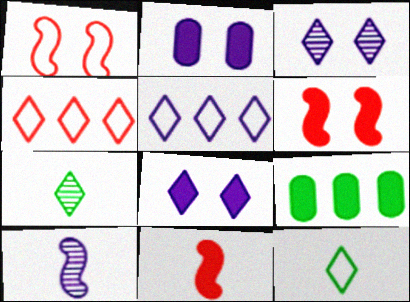[[2, 5, 10], 
[4, 7, 8], 
[8, 9, 11]]